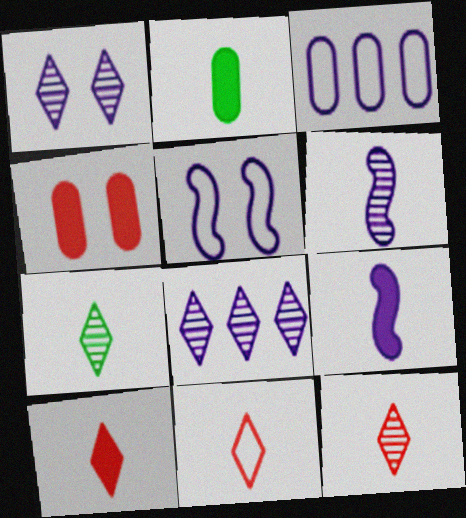[[1, 3, 9], 
[2, 6, 11], 
[2, 9, 10], 
[10, 11, 12]]